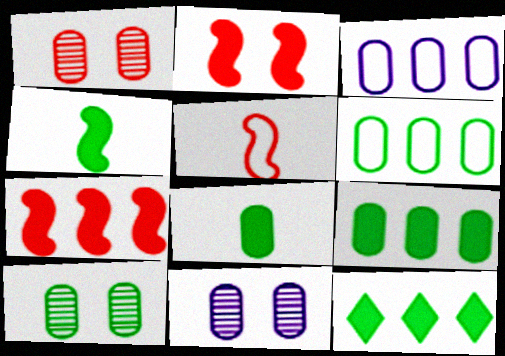[[1, 3, 8], 
[1, 10, 11], 
[5, 11, 12], 
[6, 8, 10]]